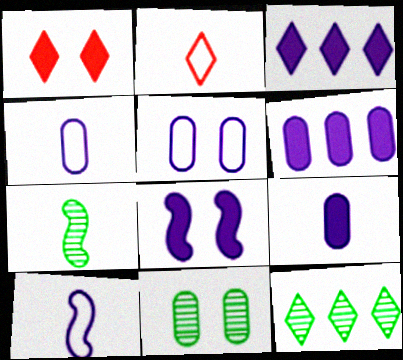[[2, 7, 9], 
[3, 8, 9], 
[7, 11, 12]]